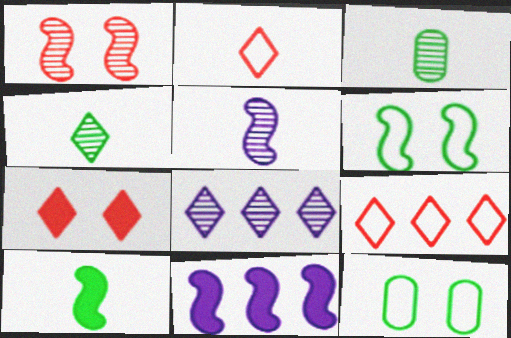[[1, 3, 8]]